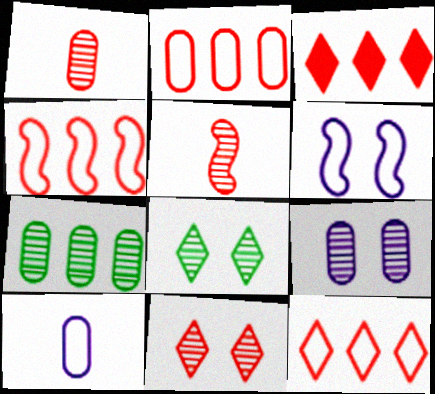[[1, 7, 9], 
[2, 4, 12]]